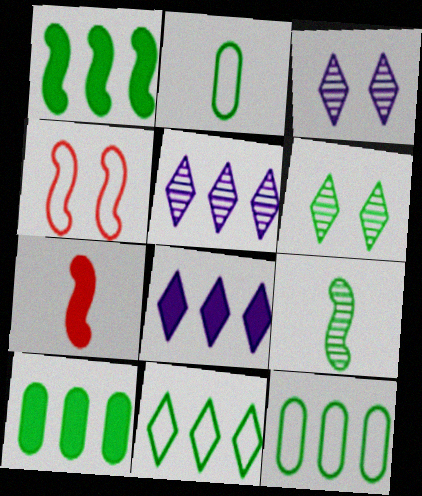[[1, 2, 6], 
[3, 7, 12]]